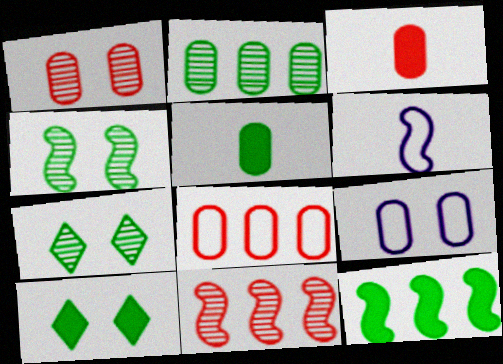[[1, 3, 8], 
[2, 3, 9], 
[5, 10, 12]]